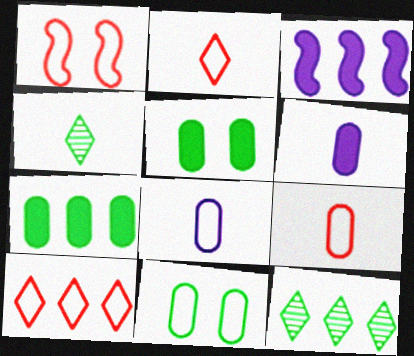[[1, 6, 12], 
[1, 9, 10]]